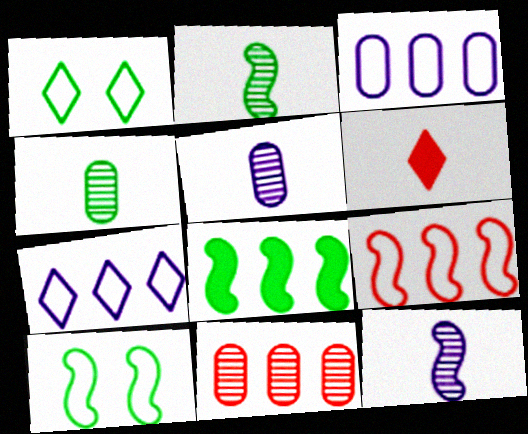[[1, 4, 8], 
[2, 8, 10], 
[7, 8, 11]]